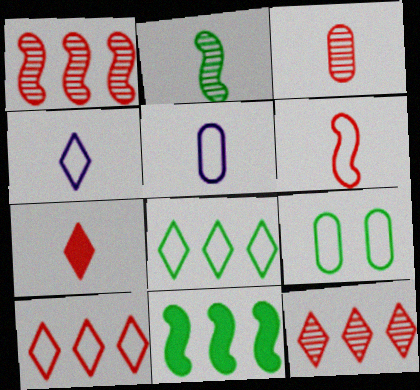[[2, 5, 7], 
[3, 6, 7]]